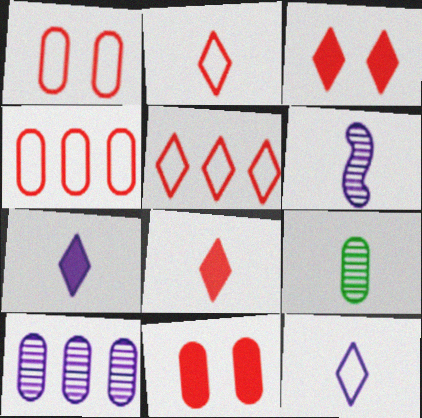[]